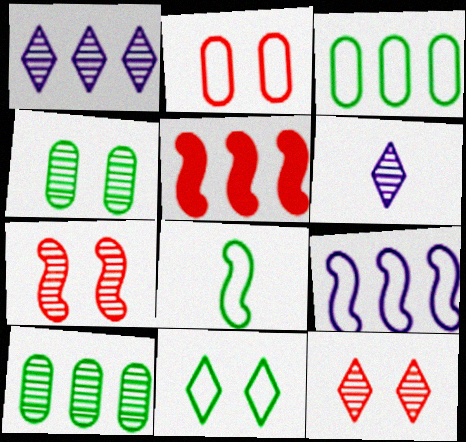[[1, 3, 5], 
[3, 8, 11], 
[6, 7, 10]]